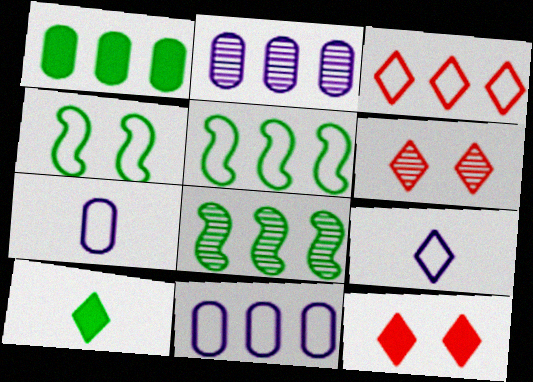[[3, 4, 7], 
[3, 5, 11], 
[7, 8, 12]]